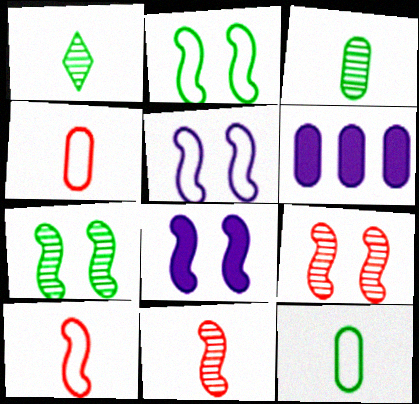[[2, 8, 9]]